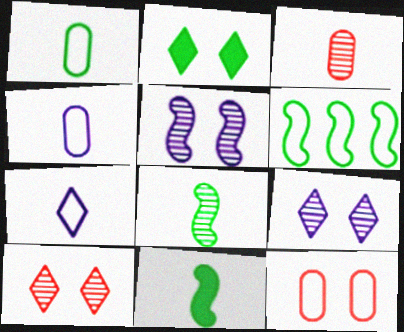[[2, 5, 12], 
[3, 7, 11], 
[6, 7, 12]]